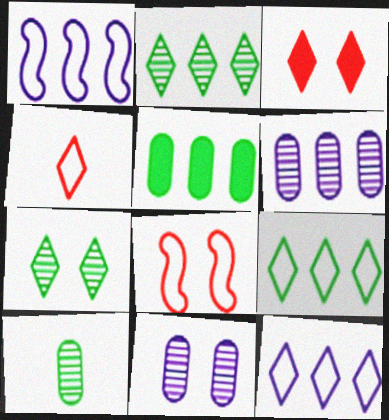[[1, 3, 10]]